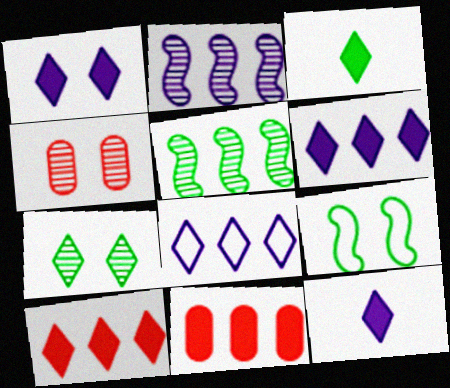[[1, 3, 10], 
[1, 4, 9], 
[1, 6, 12], 
[5, 8, 11]]